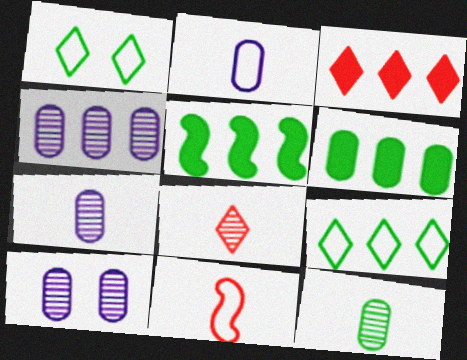[[1, 5, 12], 
[4, 7, 10]]